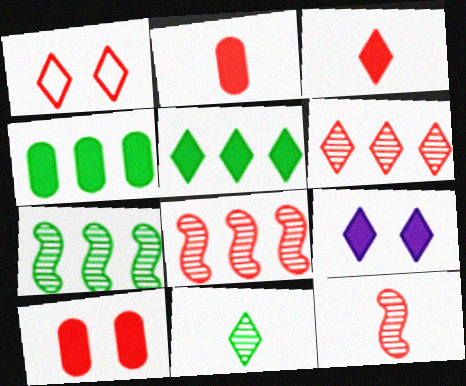[[1, 2, 8], 
[1, 3, 6], 
[3, 5, 9]]